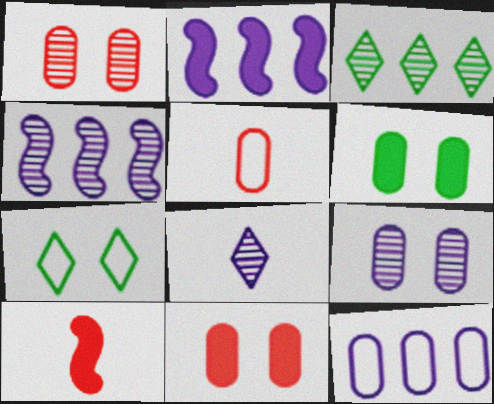[[4, 8, 9]]